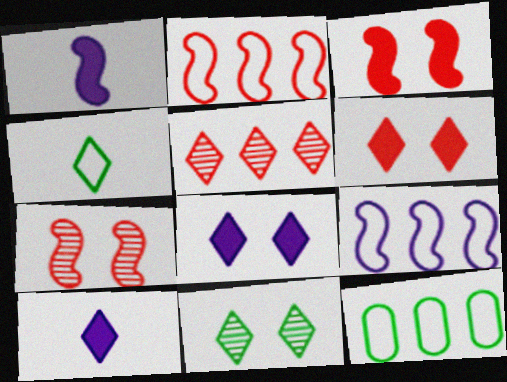[[4, 5, 8], 
[7, 10, 12]]